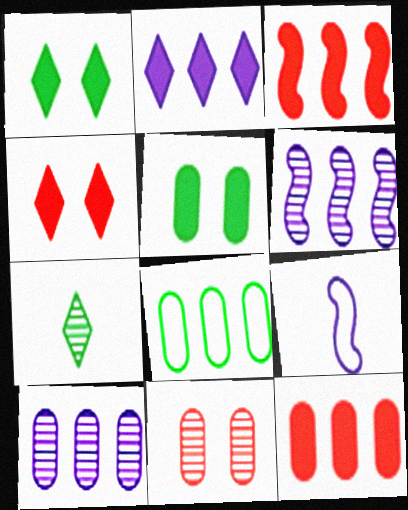[[6, 7, 11], 
[8, 10, 12]]